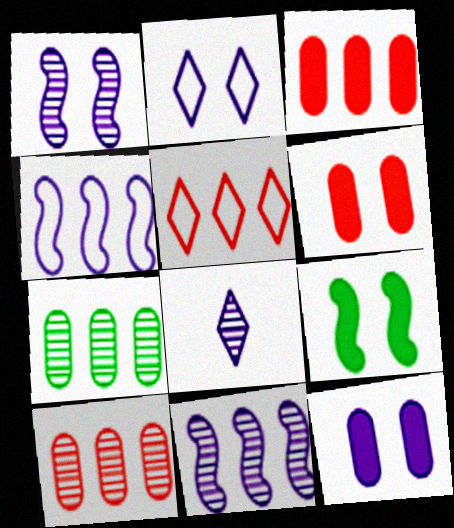[[1, 2, 12], 
[4, 8, 12]]